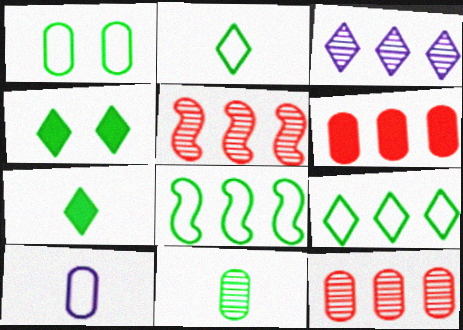[[1, 2, 8], 
[3, 6, 8], 
[4, 5, 10], 
[4, 8, 11]]